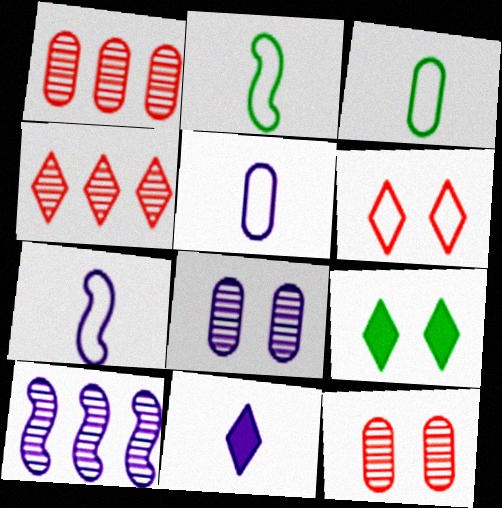[[1, 7, 9]]